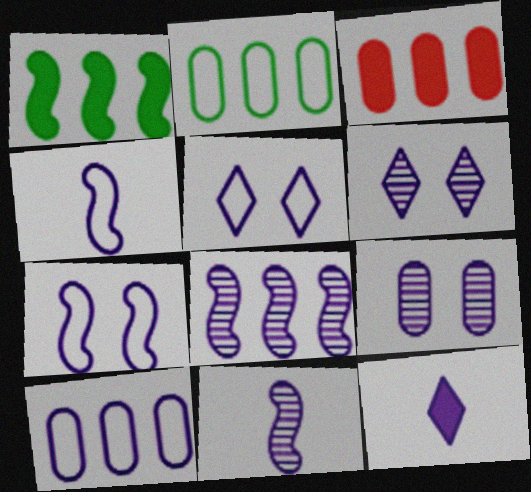[[4, 5, 10]]